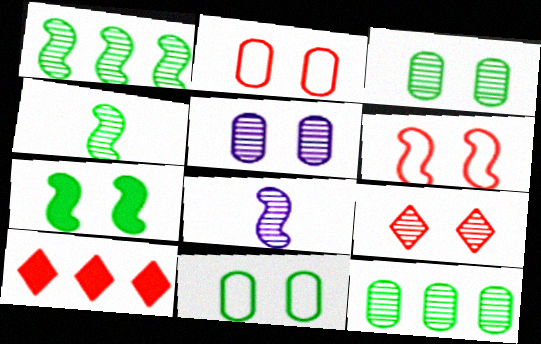[[8, 9, 12], 
[8, 10, 11]]